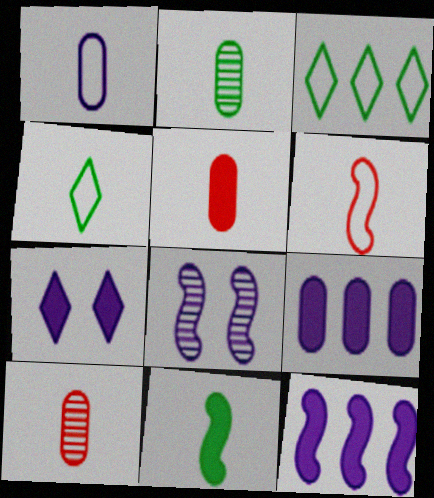[[1, 2, 5], 
[1, 4, 6], 
[2, 4, 11], 
[3, 5, 8]]